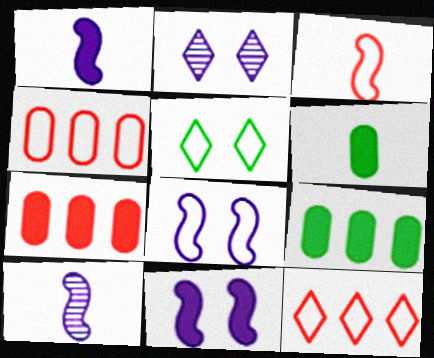[[2, 3, 9], 
[5, 7, 10]]